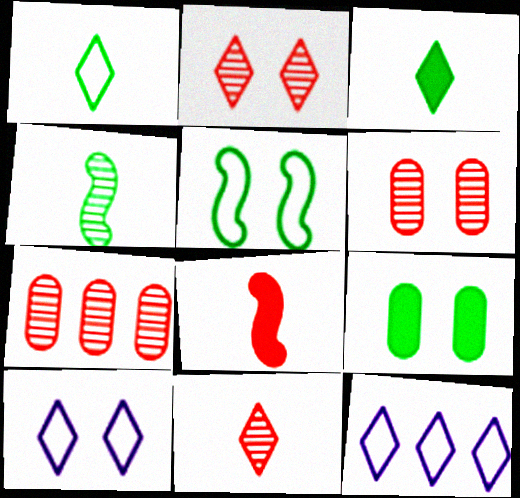[[2, 3, 12]]